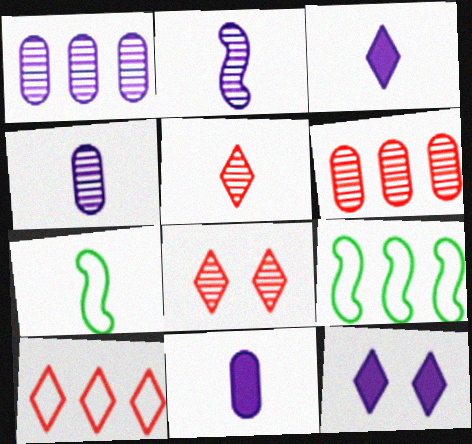[[5, 7, 11], 
[6, 7, 12], 
[8, 9, 11]]